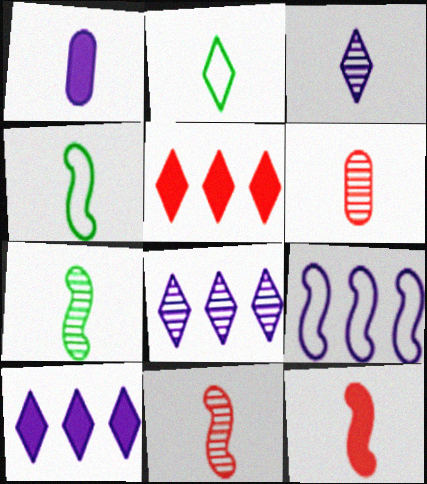[[1, 2, 11], 
[3, 6, 7]]